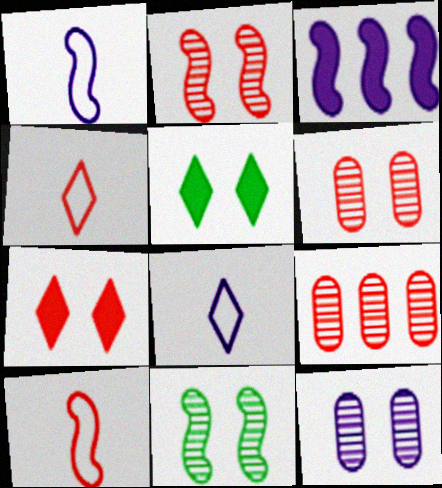[[1, 5, 9], 
[3, 8, 12], 
[3, 10, 11], 
[7, 9, 10]]